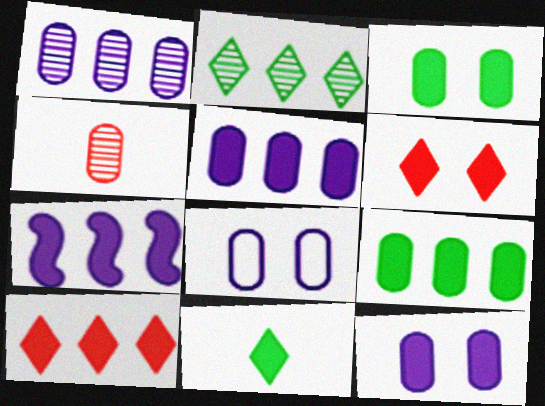[[4, 8, 9], 
[7, 9, 10]]